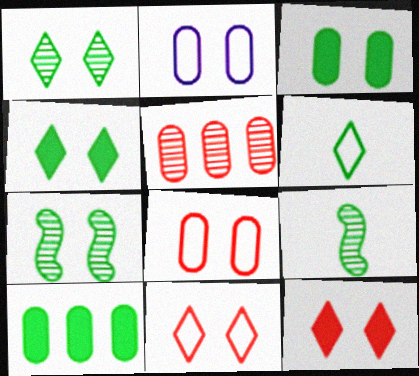[[2, 7, 12], 
[6, 7, 10]]